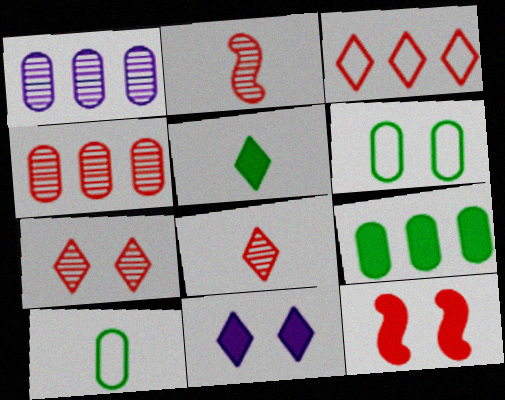[[2, 4, 7]]